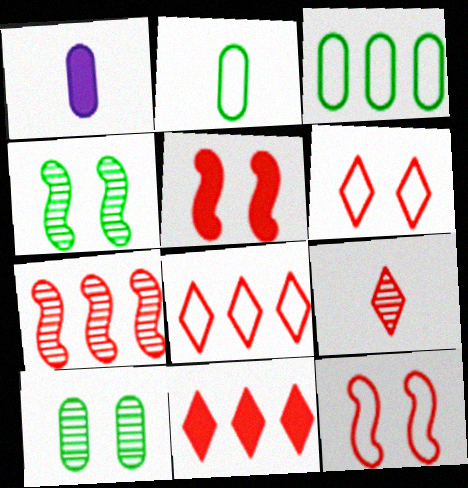[[1, 4, 8], 
[6, 9, 11]]